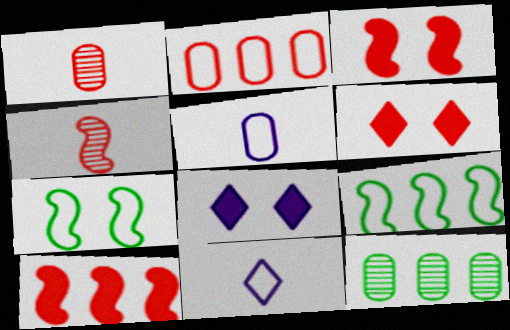[[1, 8, 9], 
[2, 4, 6], 
[2, 7, 11], 
[3, 11, 12]]